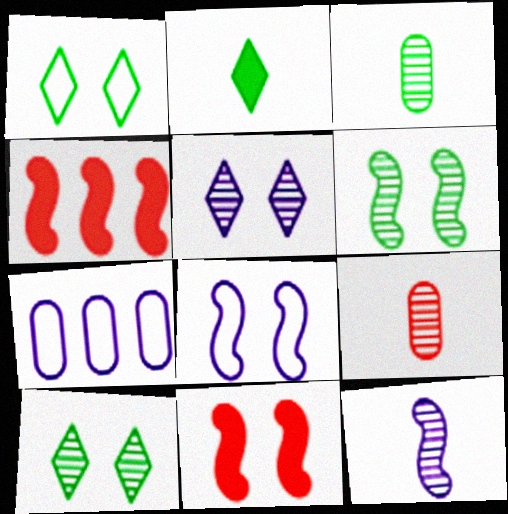[[6, 8, 11]]